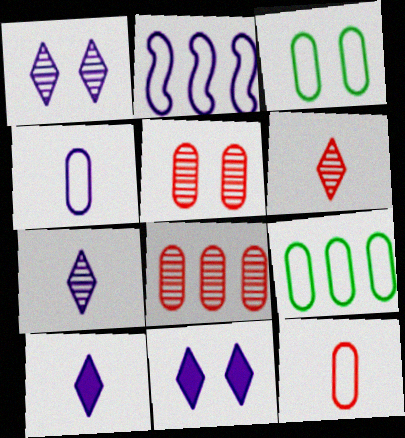[]